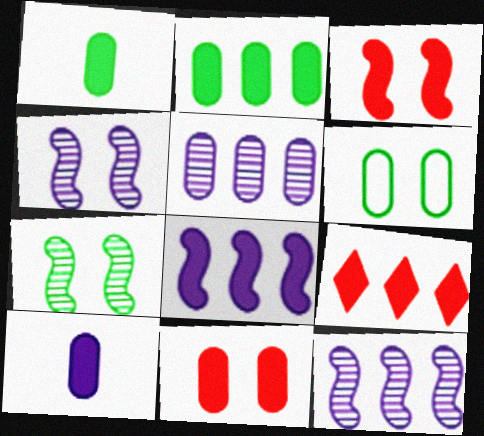[[2, 8, 9], 
[2, 10, 11]]